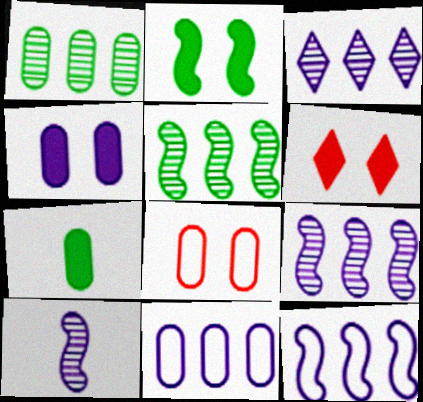[[2, 4, 6]]